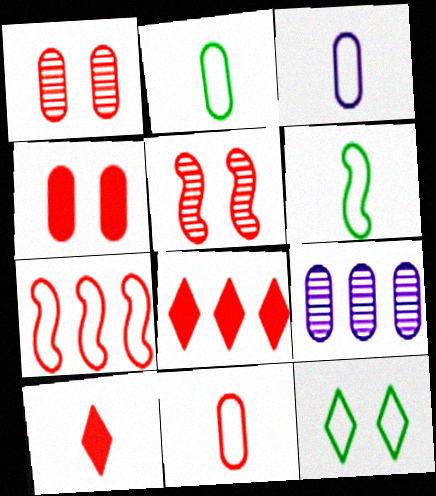[[1, 7, 10], 
[2, 3, 11], 
[2, 4, 9], 
[3, 7, 12], 
[5, 8, 11]]